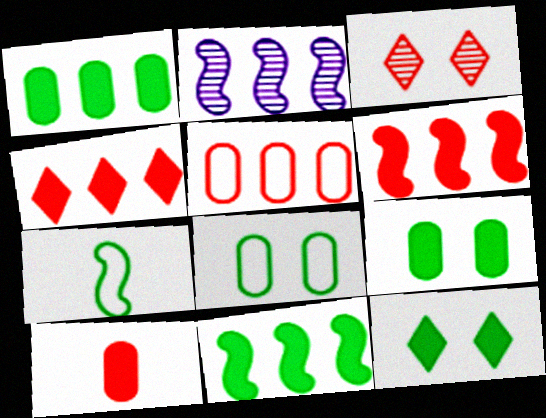[]